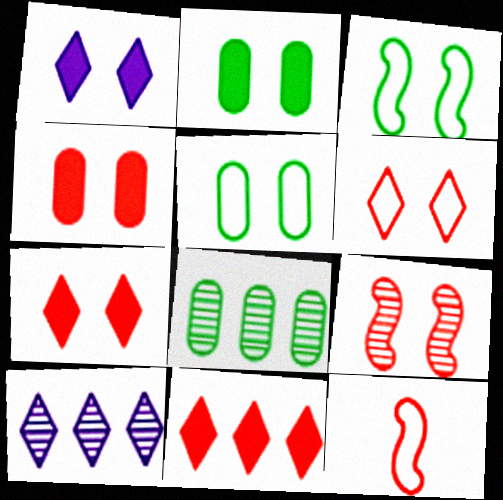[[1, 5, 9], 
[1, 8, 12], 
[2, 10, 12], 
[4, 6, 9]]